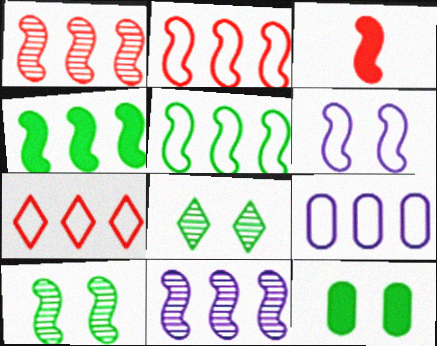[[2, 4, 11], 
[3, 8, 9], 
[5, 7, 9]]